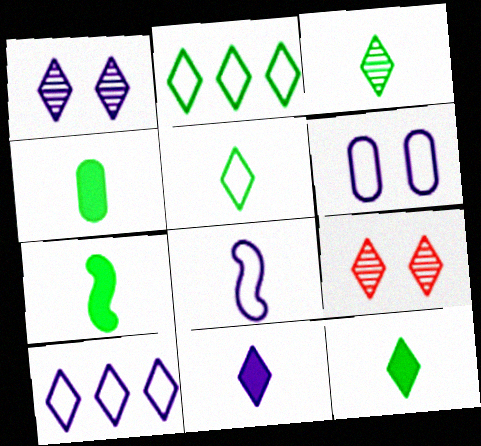[[1, 10, 11], 
[2, 9, 11], 
[3, 5, 12], 
[4, 7, 12], 
[6, 8, 10], 
[9, 10, 12]]